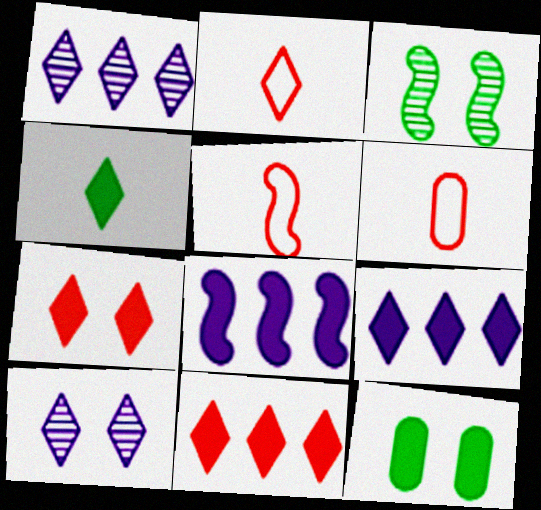[[1, 5, 12], 
[2, 5, 6], 
[3, 5, 8], 
[3, 6, 9], 
[4, 7, 9]]